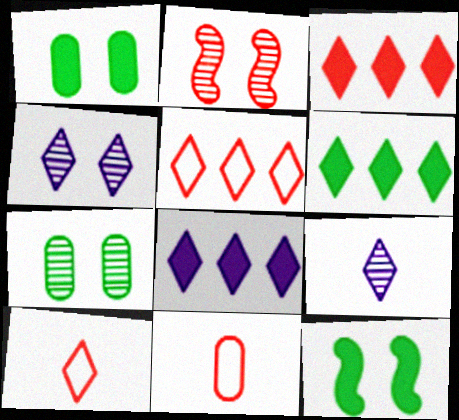[[2, 3, 11], 
[2, 4, 7], 
[3, 6, 8], 
[4, 6, 10]]